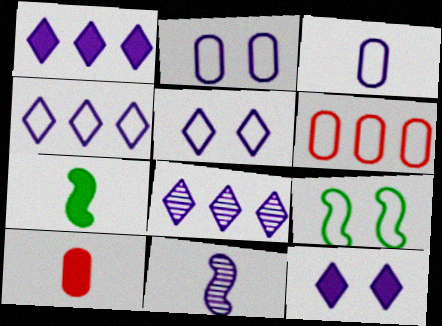[[1, 2, 11], 
[1, 4, 8], 
[8, 9, 10]]